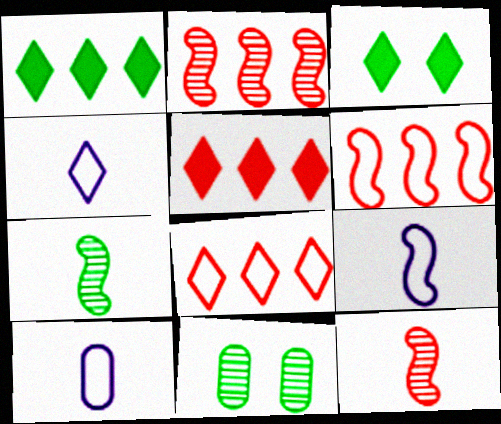[[2, 3, 10], 
[4, 9, 10], 
[5, 9, 11]]